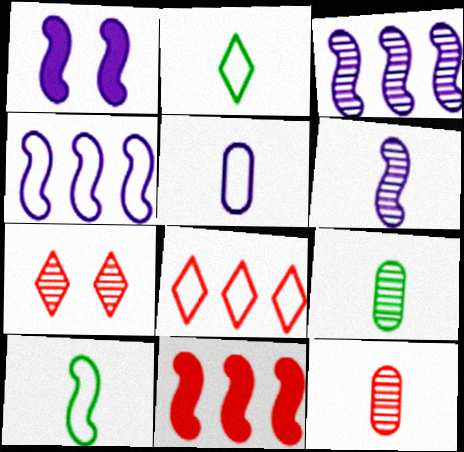[[1, 4, 6], 
[1, 8, 9], 
[3, 7, 9]]